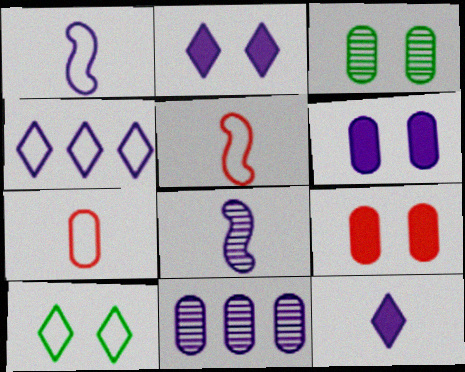[[1, 2, 11], 
[4, 6, 8]]